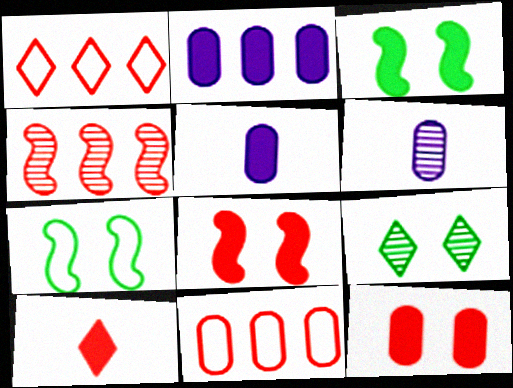[[1, 3, 6], 
[2, 3, 10], 
[4, 6, 9]]